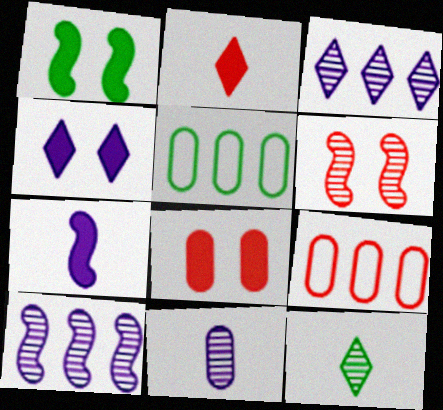[[1, 4, 8], 
[1, 5, 12], 
[2, 6, 9], 
[5, 8, 11]]